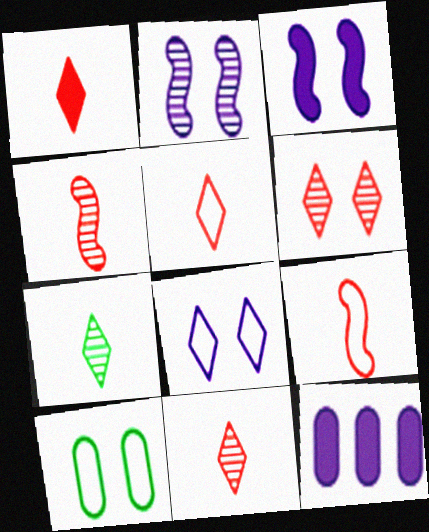[[1, 5, 11], 
[3, 6, 10]]